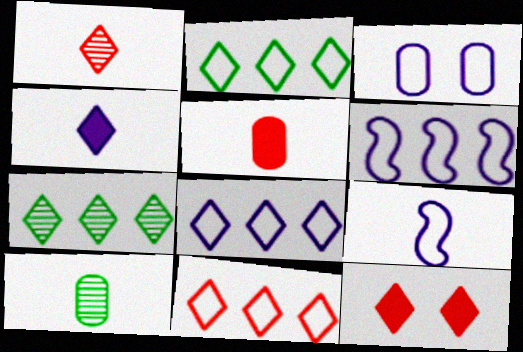[[1, 11, 12], 
[2, 8, 11], 
[3, 8, 9], 
[6, 10, 12]]